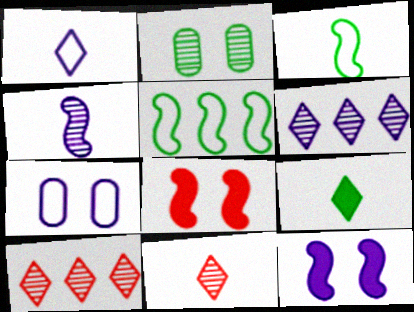[[1, 9, 11], 
[2, 4, 10], 
[2, 5, 9], 
[4, 5, 8]]